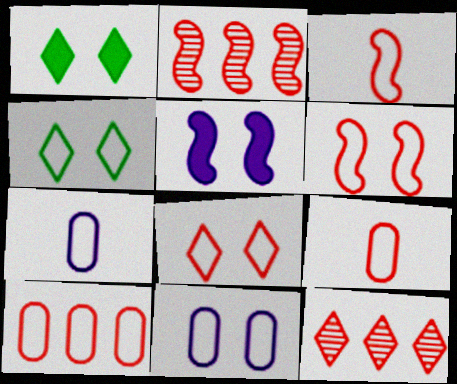[[1, 2, 7], 
[3, 8, 10], 
[4, 6, 11]]